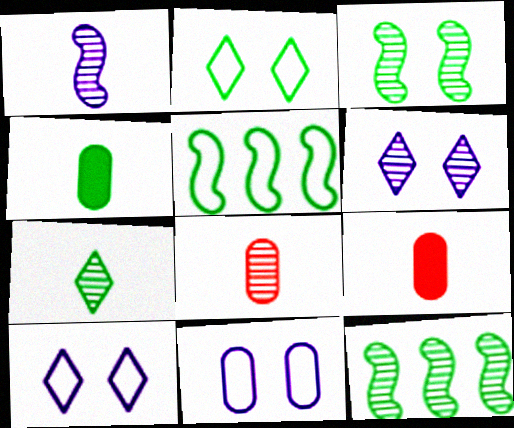[[1, 7, 8], 
[2, 4, 12], 
[5, 6, 9], 
[6, 8, 12], 
[9, 10, 12]]